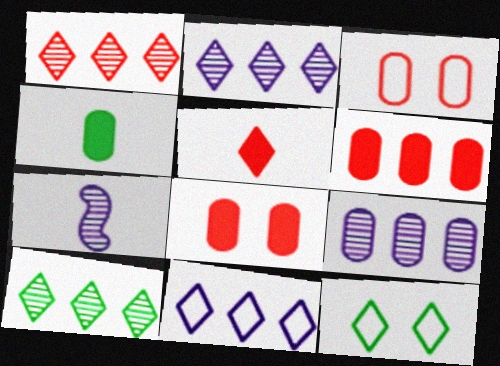[[1, 2, 10], 
[2, 5, 12], 
[3, 4, 9], 
[6, 7, 12]]